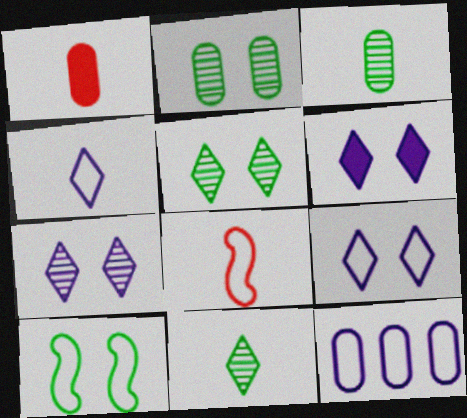[[1, 2, 12], 
[6, 7, 9]]